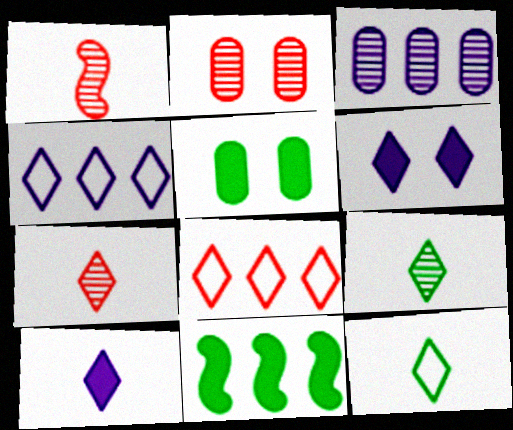[[1, 4, 5], 
[3, 8, 11], 
[6, 8, 9], 
[7, 10, 12]]